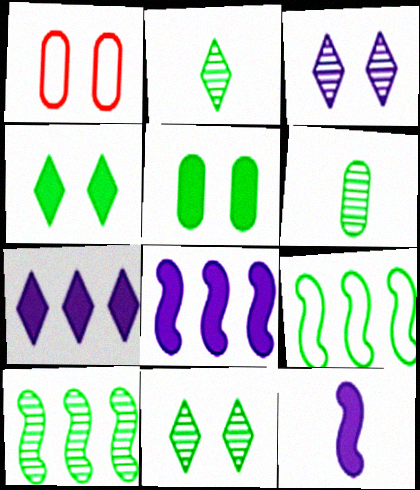[[1, 2, 8], 
[2, 5, 9], 
[4, 6, 9], 
[6, 10, 11]]